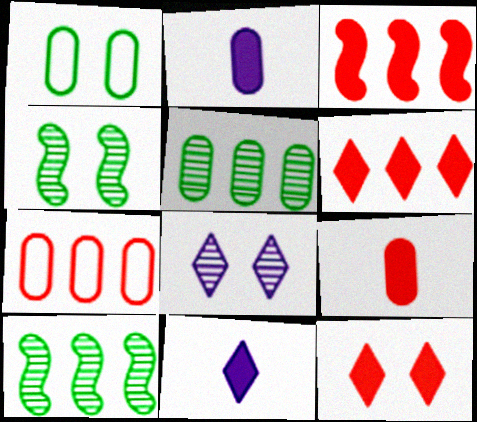[[3, 9, 12], 
[4, 7, 11]]